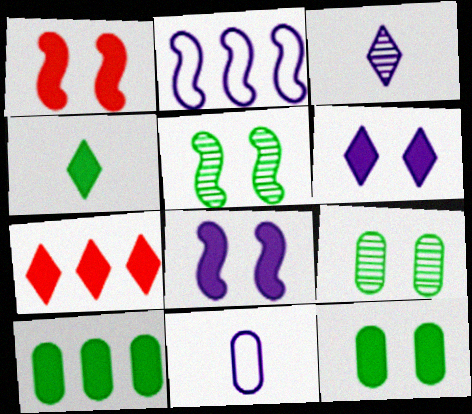[[1, 6, 12], 
[4, 6, 7], 
[5, 7, 11]]